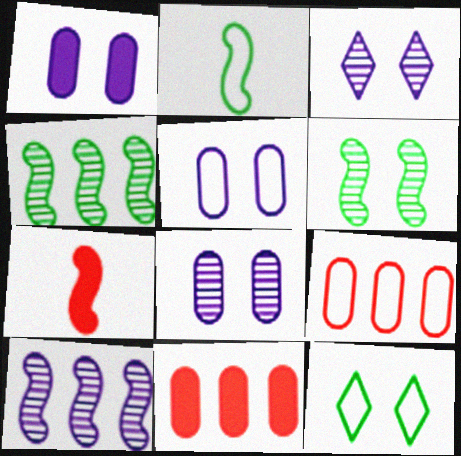[[1, 5, 8], 
[2, 3, 11]]